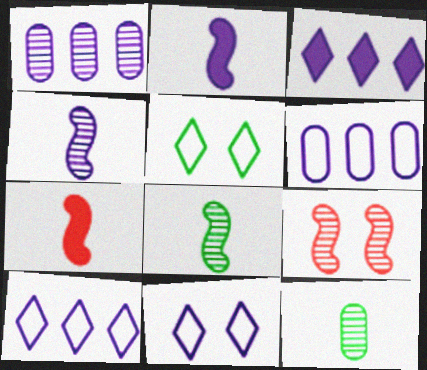[[1, 2, 11], 
[1, 5, 7]]